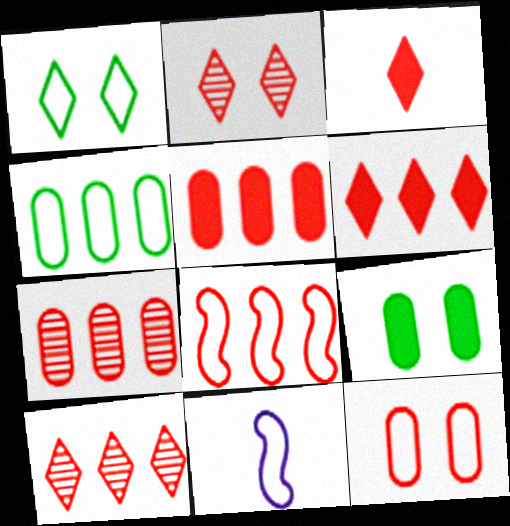[[5, 8, 10], 
[6, 7, 8], 
[9, 10, 11]]